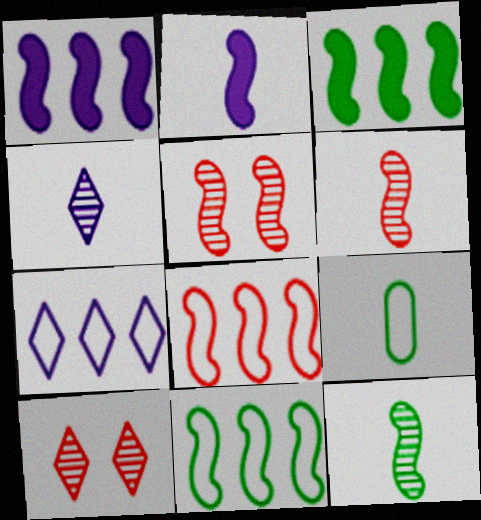[[1, 9, 10], 
[2, 5, 11]]